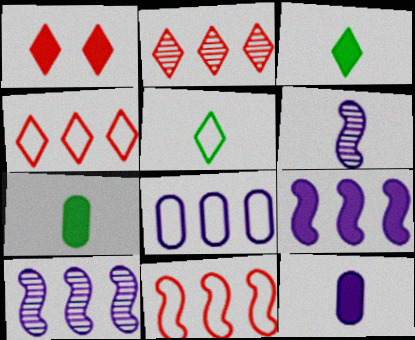[[1, 7, 9]]